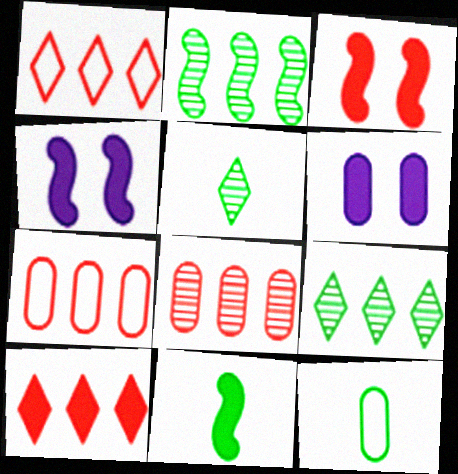[[4, 5, 7], 
[5, 11, 12], 
[6, 8, 12], 
[6, 10, 11]]